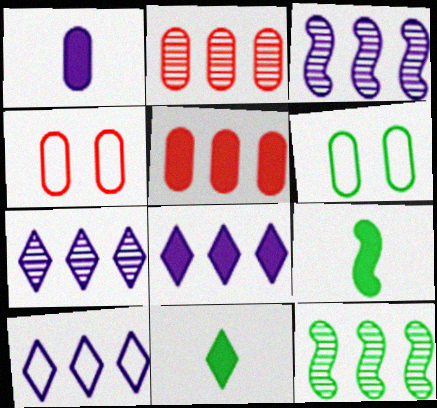[[1, 2, 6], 
[2, 7, 12], 
[3, 4, 11], 
[4, 7, 9], 
[5, 10, 12], 
[6, 11, 12], 
[7, 8, 10]]